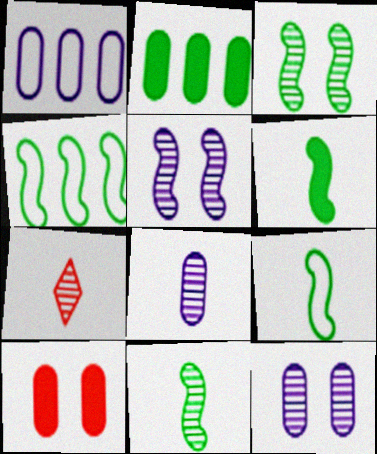[[3, 4, 6], 
[6, 9, 11], 
[7, 8, 11]]